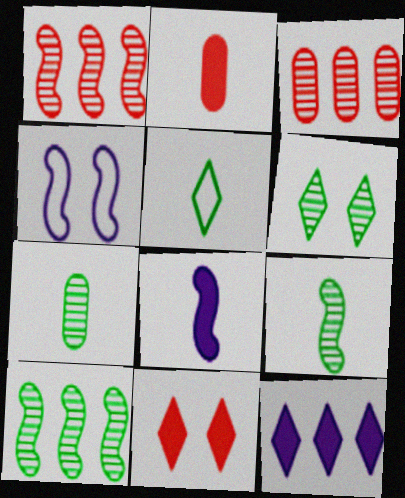[[6, 7, 10]]